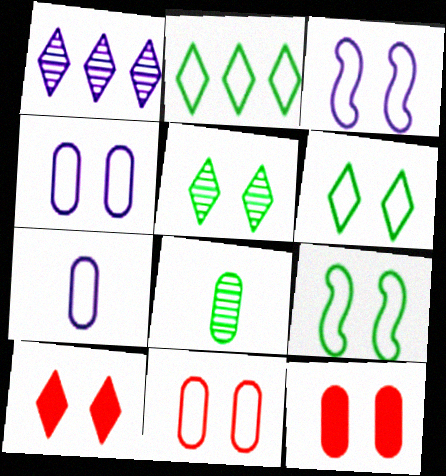[[3, 5, 12], 
[3, 6, 11]]